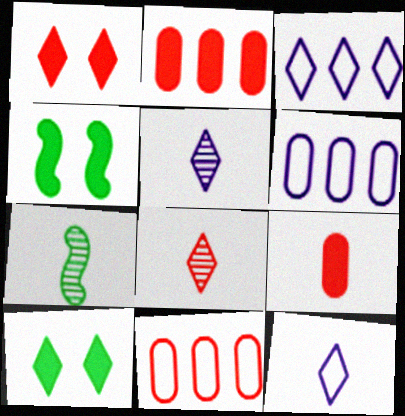[[1, 6, 7], 
[3, 8, 10], 
[4, 5, 11], 
[4, 6, 8], 
[7, 9, 12]]